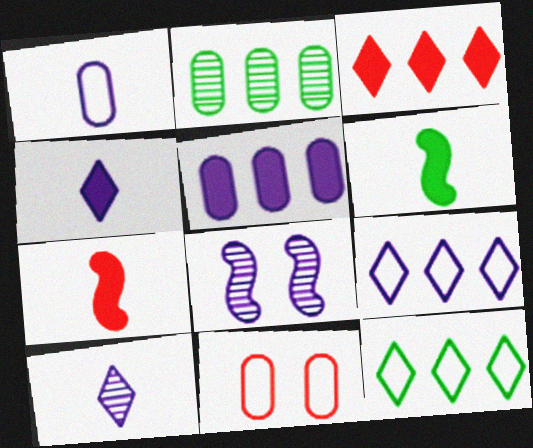[]